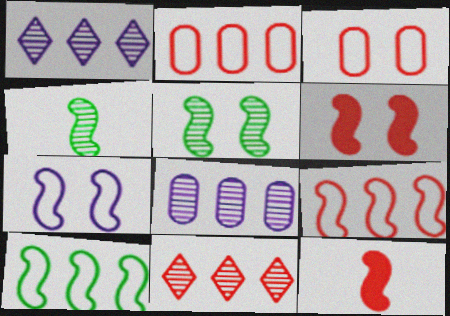[[3, 11, 12], 
[5, 6, 7]]